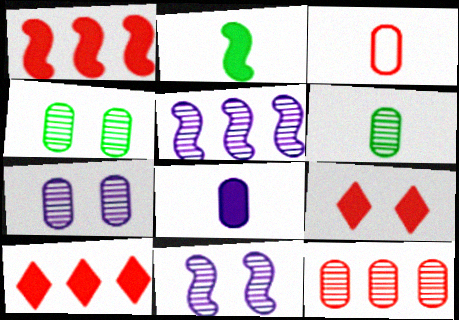[[3, 6, 8], 
[6, 7, 12]]